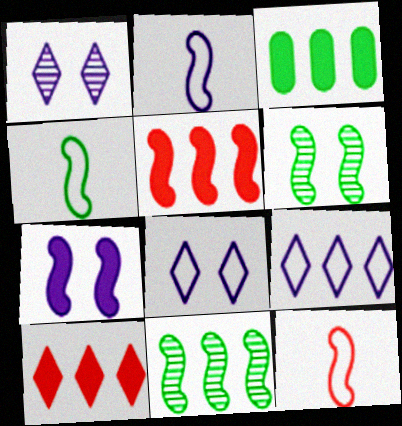[[1, 3, 12], 
[2, 4, 12], 
[2, 5, 6], 
[7, 11, 12]]